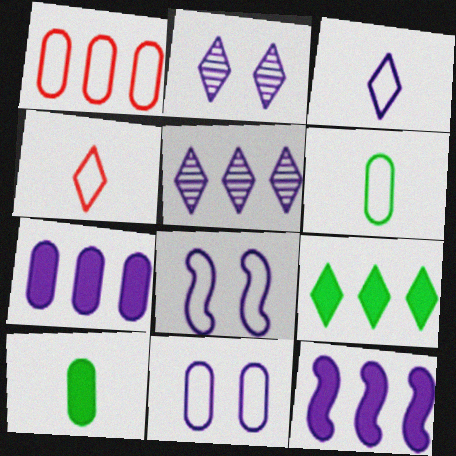[[1, 6, 11], 
[2, 4, 9]]